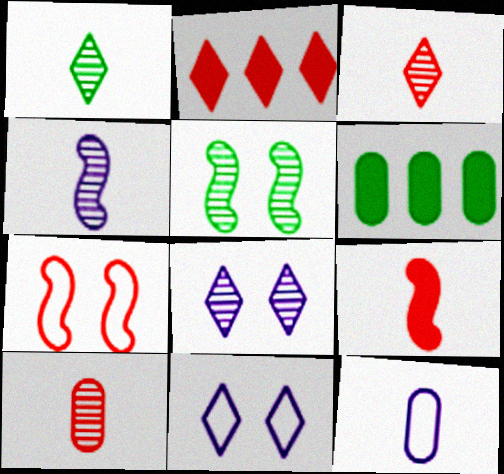[[1, 2, 11], 
[1, 4, 10], 
[1, 9, 12], 
[2, 5, 12], 
[2, 7, 10]]